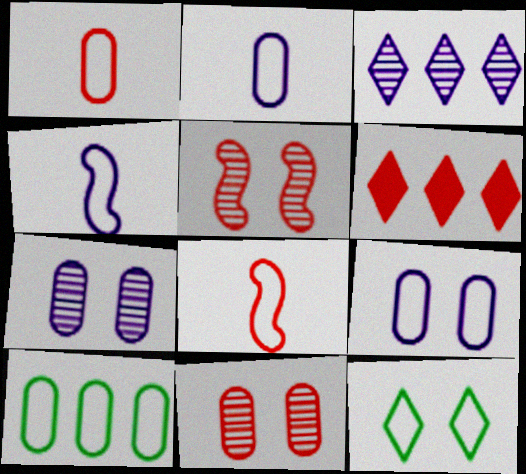[[1, 5, 6], 
[1, 9, 10], 
[6, 8, 11]]